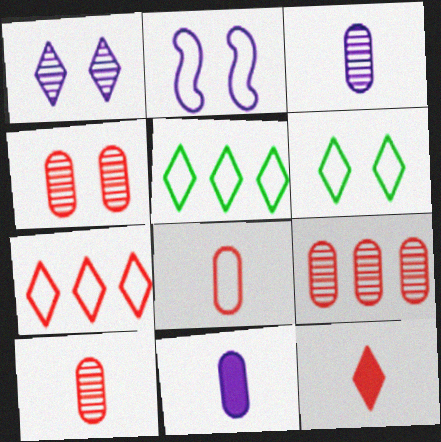[[1, 5, 12], 
[2, 5, 8], 
[4, 9, 10]]